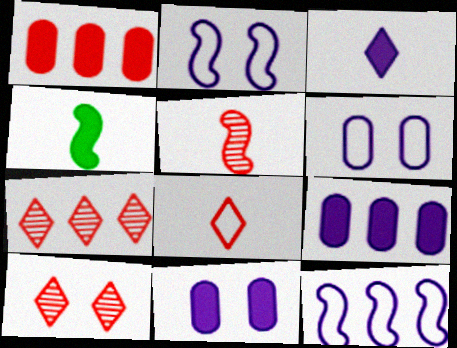[[4, 6, 7]]